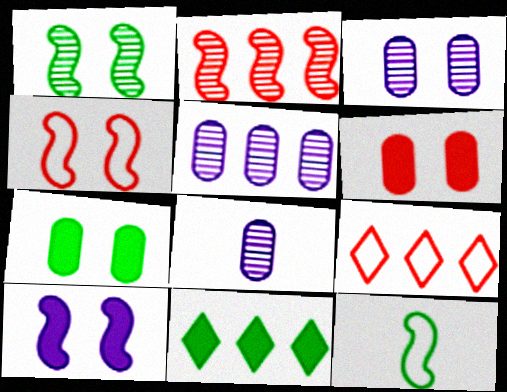[[1, 4, 10], 
[2, 10, 12], 
[3, 5, 8], 
[4, 8, 11]]